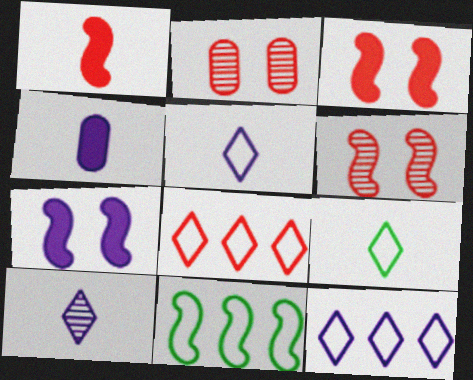[[1, 2, 8]]